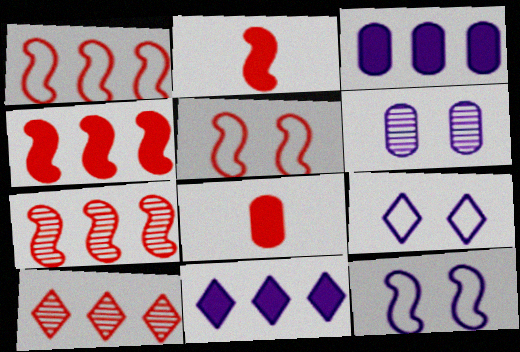[[1, 4, 7], 
[2, 5, 7], 
[5, 8, 10]]